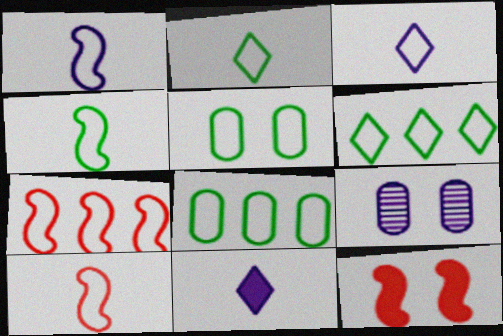[[1, 4, 10], 
[3, 5, 7], 
[4, 5, 6]]